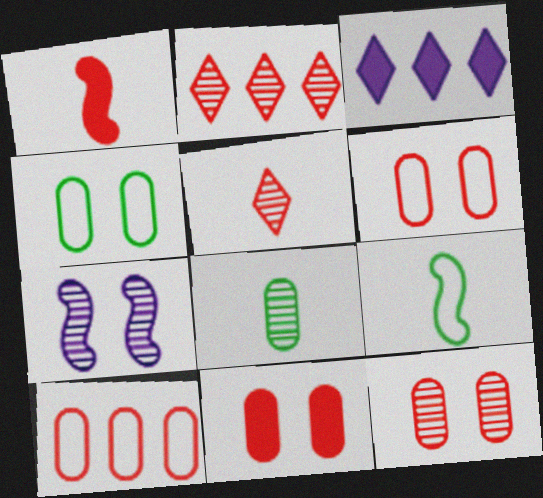[[1, 2, 6], 
[2, 7, 8], 
[3, 9, 12], 
[6, 11, 12]]